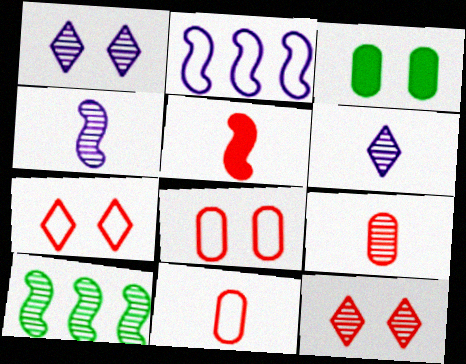[[1, 9, 10]]